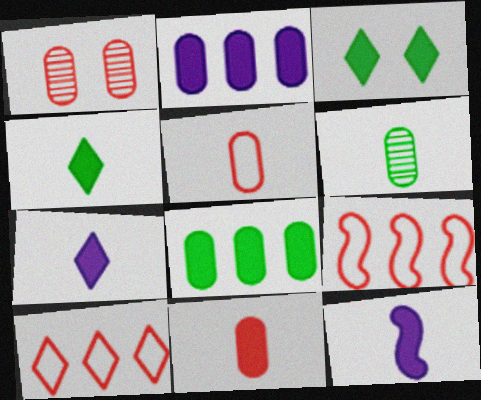[[4, 11, 12]]